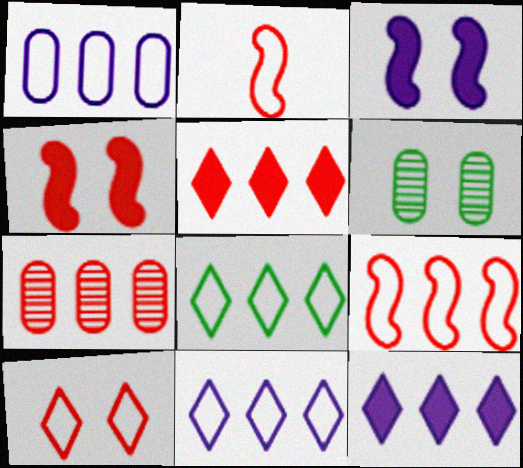[[1, 8, 9], 
[2, 6, 12], 
[3, 6, 10], 
[5, 7, 9]]